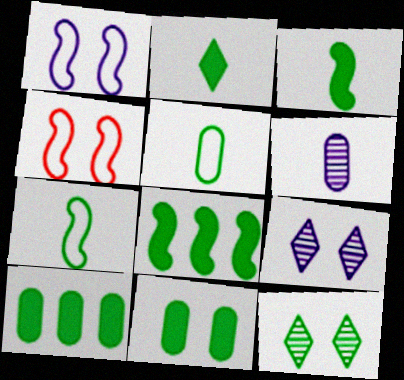[[2, 8, 11], 
[4, 9, 11], 
[5, 8, 12], 
[7, 10, 12]]